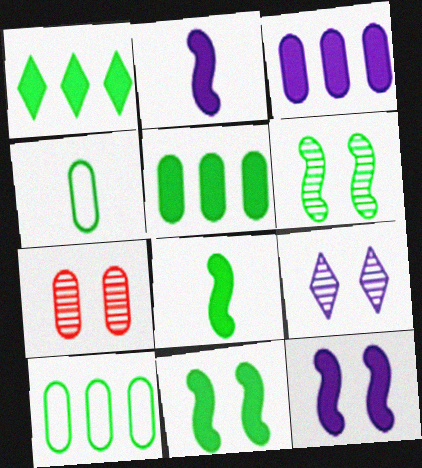[[1, 4, 6], 
[3, 4, 7], 
[6, 7, 9]]